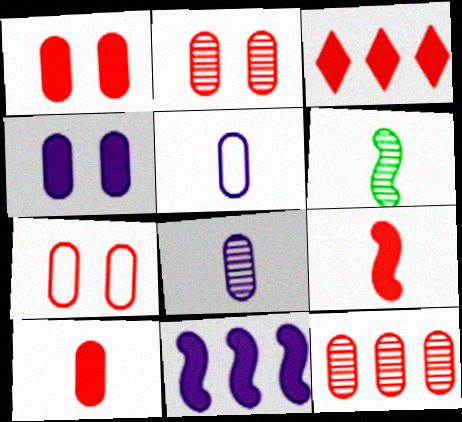[[1, 2, 7], 
[1, 3, 9], 
[7, 10, 12]]